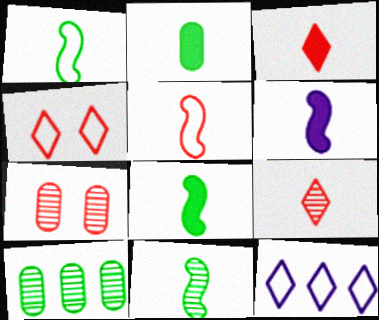[[1, 8, 11], 
[2, 3, 6], 
[4, 6, 10], 
[5, 6, 11], 
[7, 8, 12]]